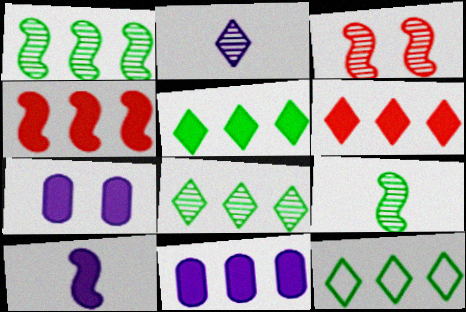[[4, 5, 11], 
[5, 8, 12]]